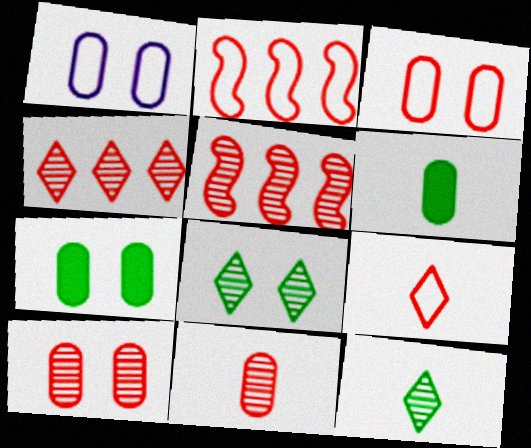[[1, 7, 10], 
[2, 3, 9]]